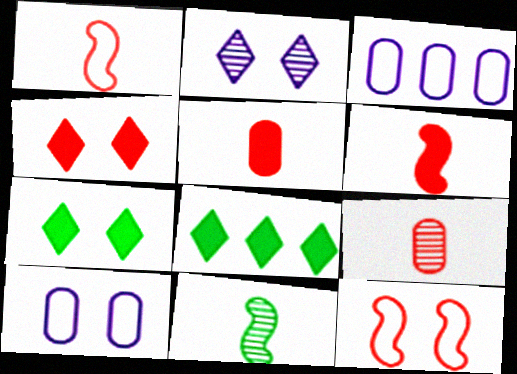[[3, 4, 11]]